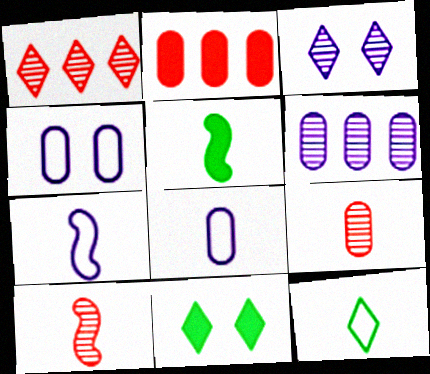[[1, 4, 5], 
[5, 7, 10]]